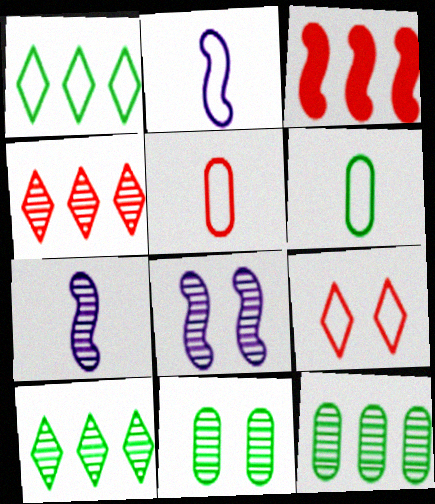[[4, 7, 11]]